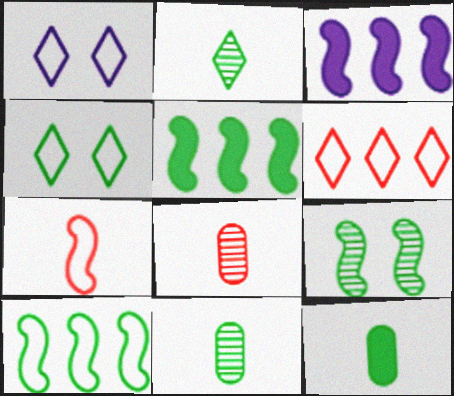[[1, 5, 8], 
[3, 4, 8], 
[3, 7, 9], 
[4, 5, 11]]